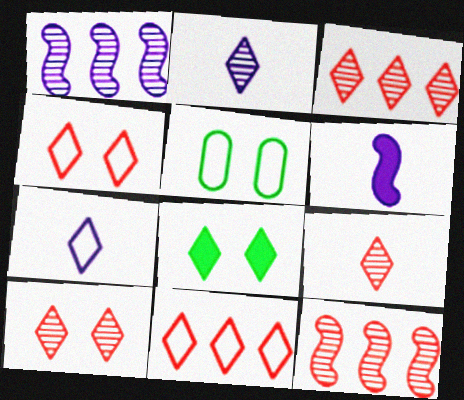[[2, 8, 11], 
[3, 5, 6], 
[3, 7, 8], 
[3, 9, 10]]